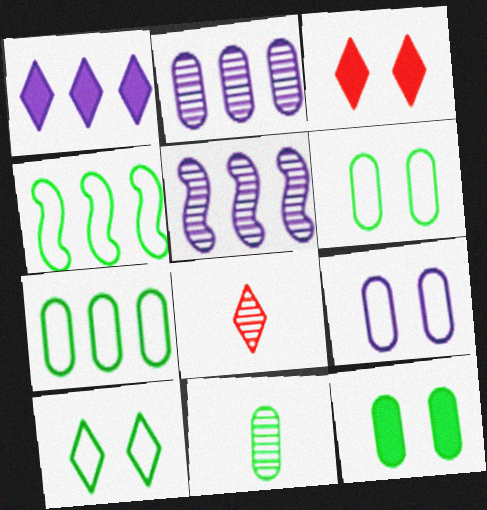[[1, 8, 10], 
[7, 11, 12]]